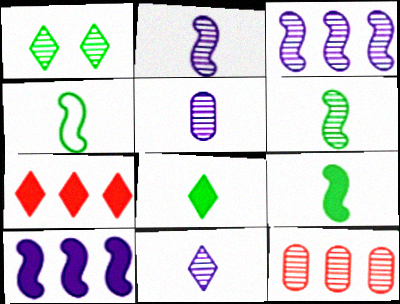[[1, 2, 12], 
[2, 5, 11], 
[4, 6, 9]]